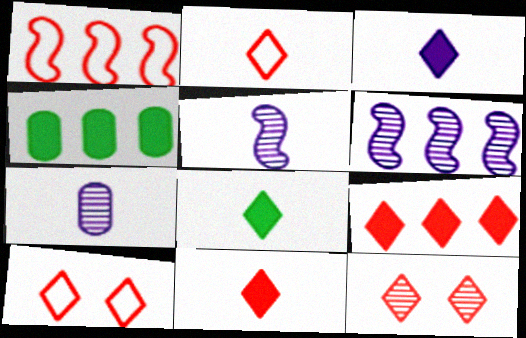[[2, 9, 12], 
[3, 8, 11], 
[4, 5, 10]]